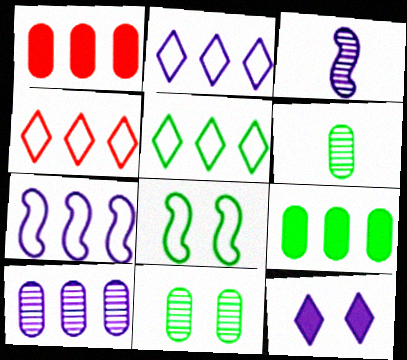[[2, 4, 5]]